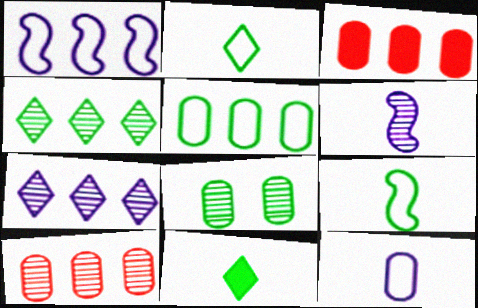[[1, 3, 4], 
[3, 8, 12]]